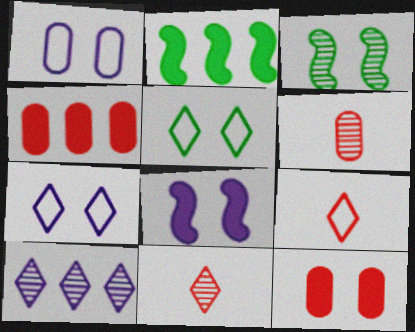[[1, 2, 11], 
[2, 6, 7], 
[3, 6, 10], 
[3, 7, 12]]